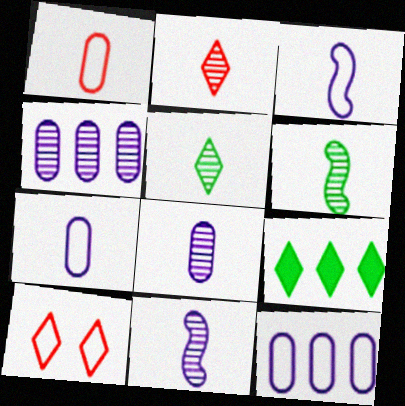[[2, 6, 8]]